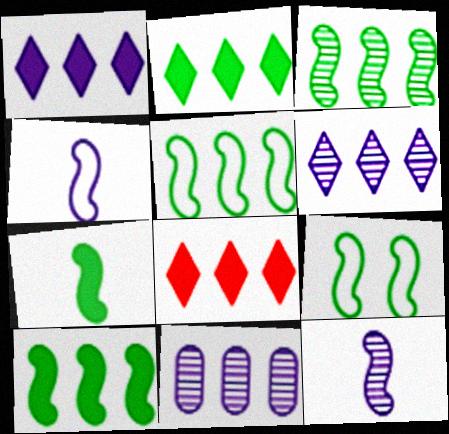[[1, 2, 8], 
[3, 5, 10], 
[3, 7, 9], 
[5, 8, 11]]